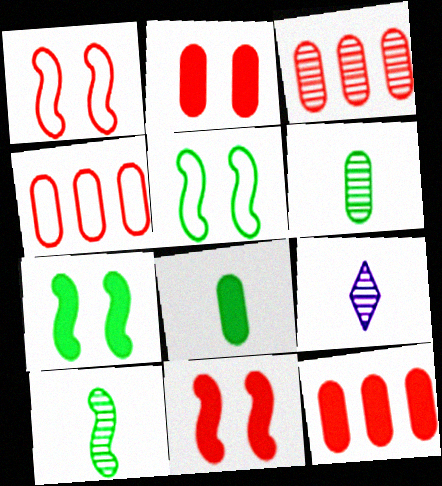[[3, 4, 12], 
[4, 7, 9], 
[5, 9, 12]]